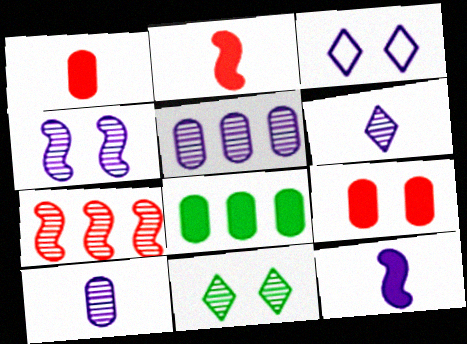[[3, 5, 12], 
[4, 5, 6], 
[7, 10, 11]]